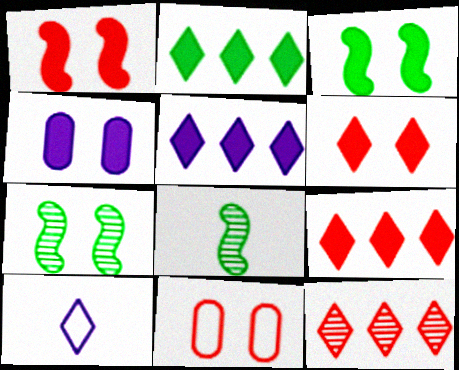[[2, 5, 9], 
[3, 4, 6], 
[5, 8, 11]]